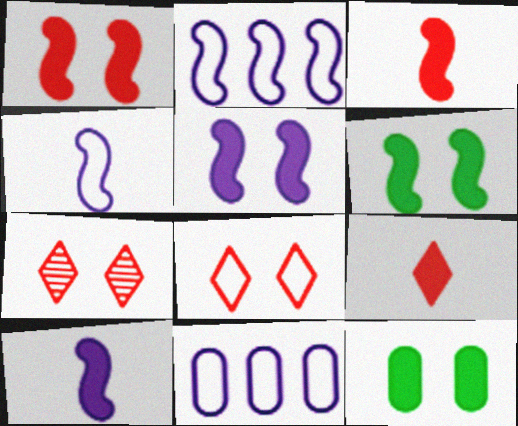[[1, 5, 6]]